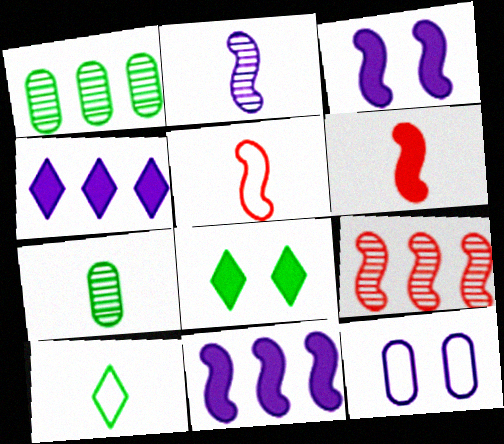[[2, 4, 12]]